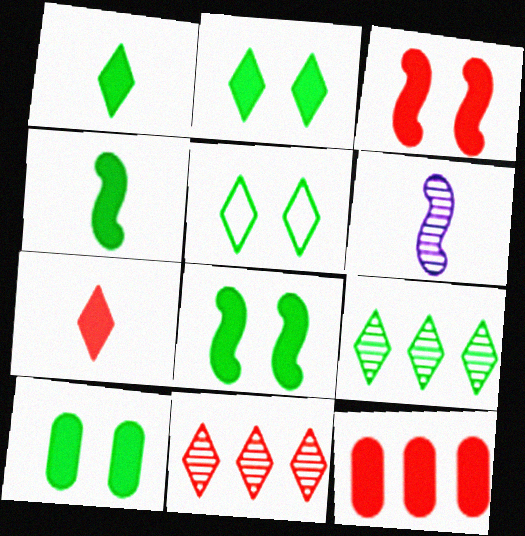[[1, 5, 9], 
[2, 8, 10], 
[3, 7, 12], 
[5, 6, 12]]